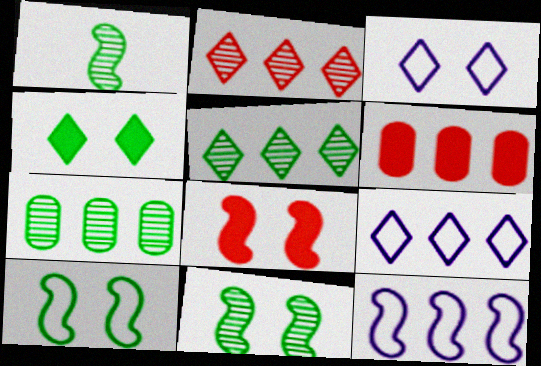[[1, 3, 6], 
[1, 8, 12], 
[5, 6, 12]]